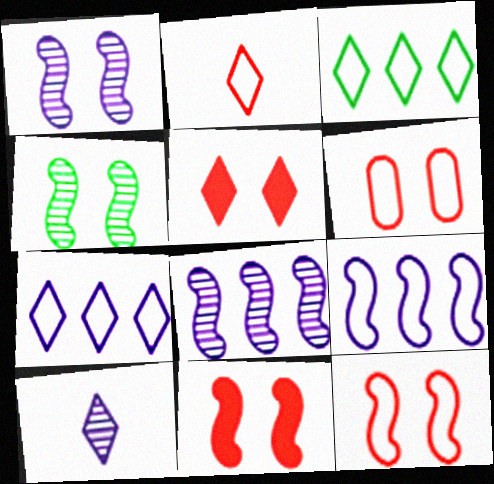[[3, 5, 10]]